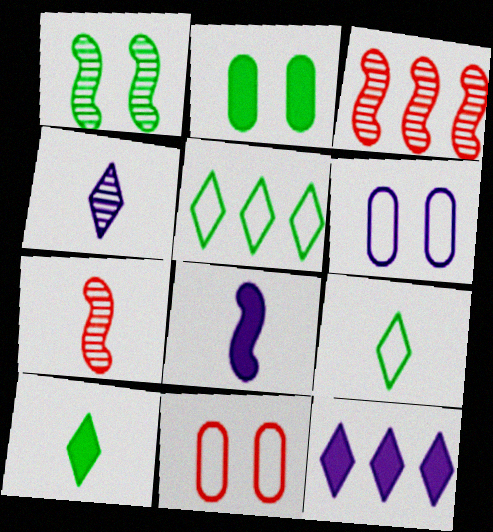[[3, 6, 10]]